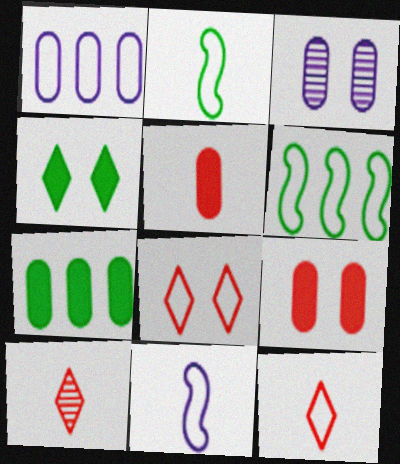[[1, 2, 8]]